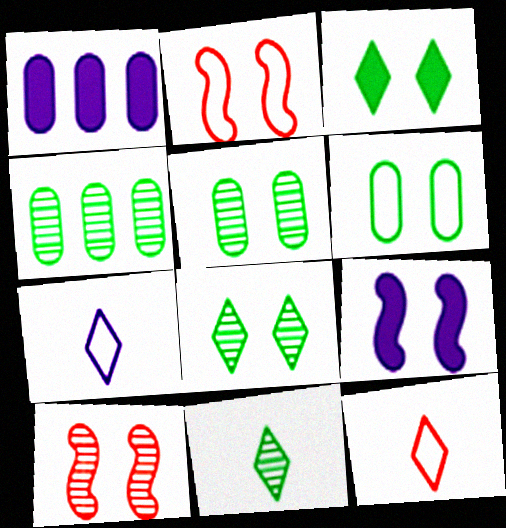[[1, 2, 11], 
[4, 9, 12]]